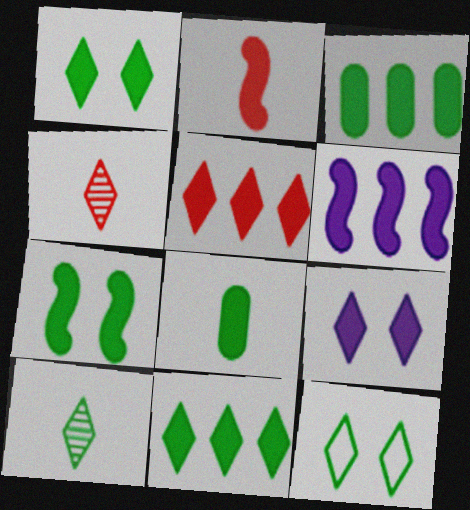[[2, 3, 9], 
[2, 6, 7], 
[3, 5, 6], 
[7, 8, 11], 
[10, 11, 12]]